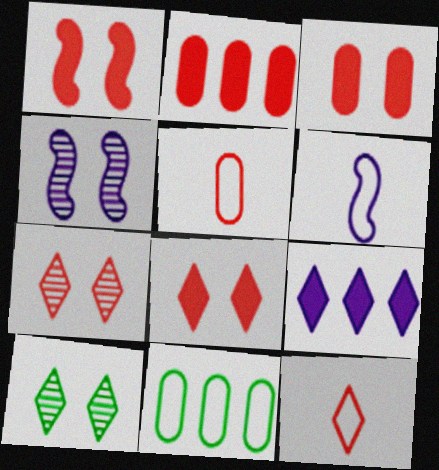[[1, 3, 8], 
[2, 6, 10], 
[9, 10, 12]]